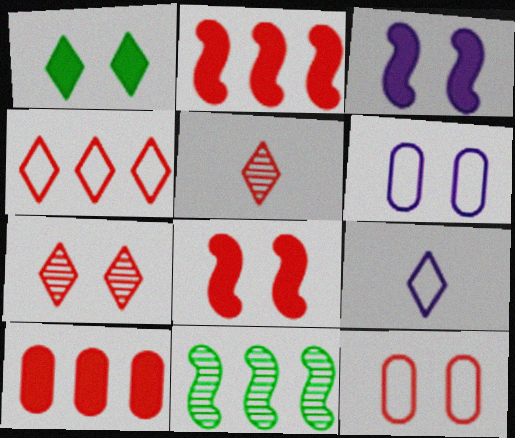[[2, 5, 12], 
[7, 8, 12]]